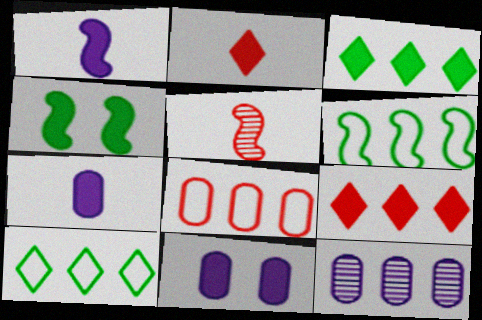[[4, 7, 9], 
[5, 10, 11], 
[6, 9, 12]]